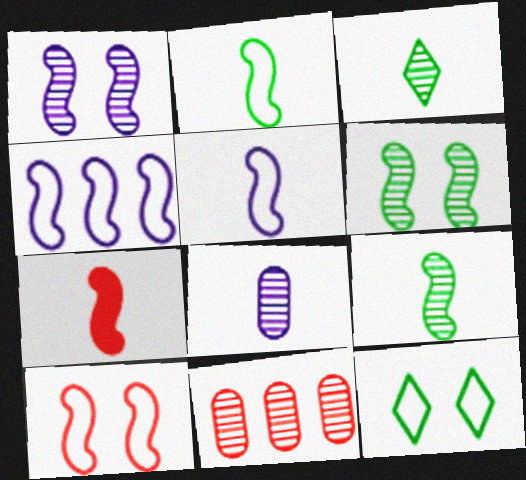[[1, 3, 11], 
[2, 4, 10], 
[4, 6, 7], 
[5, 7, 9]]